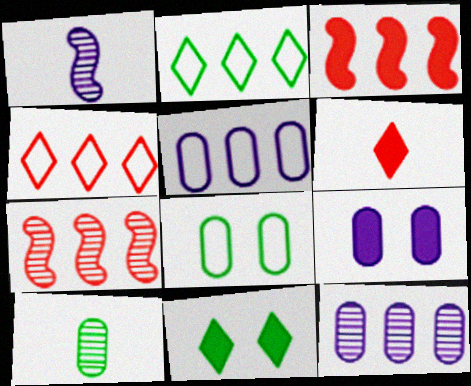[[2, 3, 12]]